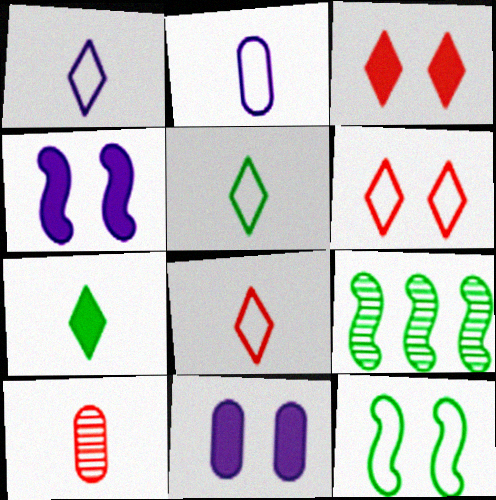[[1, 5, 8], 
[2, 3, 9], 
[8, 9, 11]]